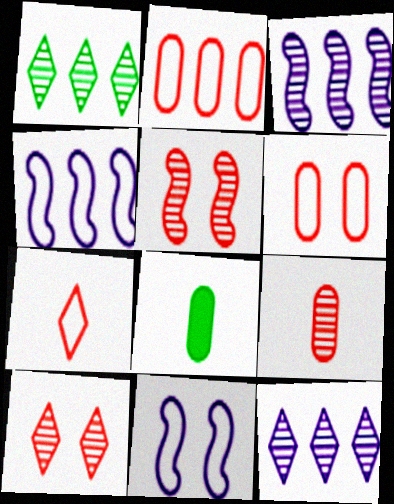[[4, 8, 10]]